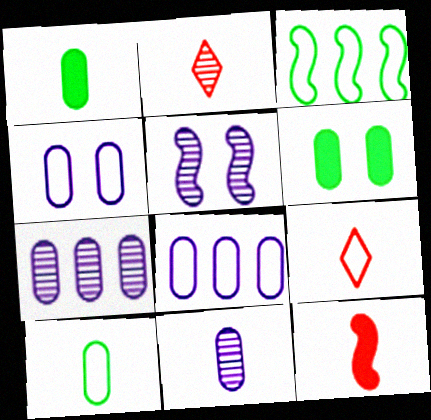[[3, 4, 9], 
[3, 5, 12]]